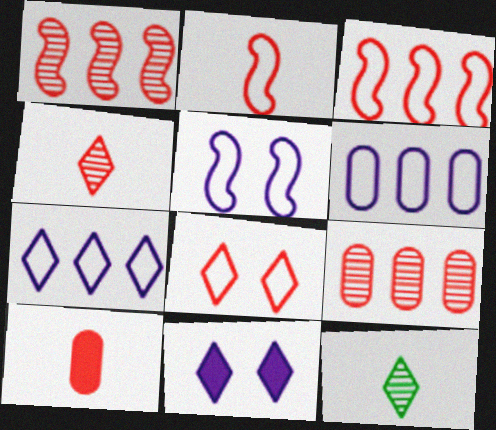[[1, 8, 10], 
[2, 4, 10]]